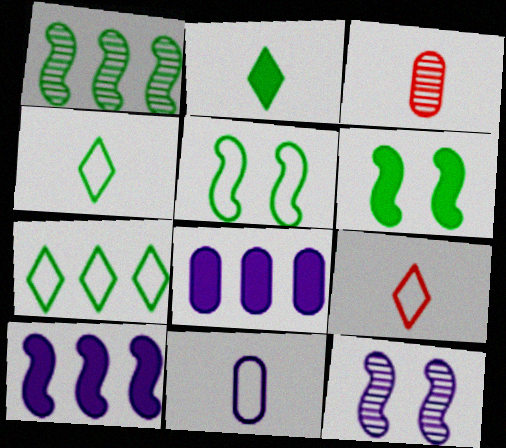[]